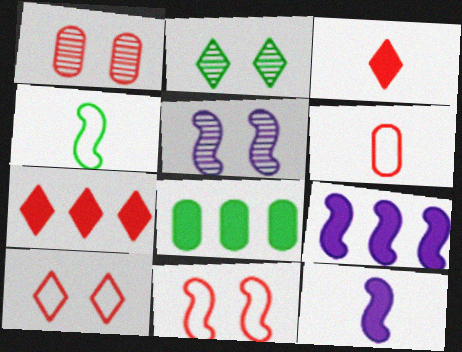[[1, 2, 5], 
[2, 4, 8], 
[2, 6, 9], 
[7, 8, 9]]